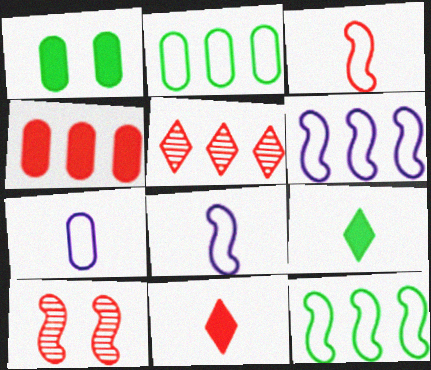[[1, 5, 8]]